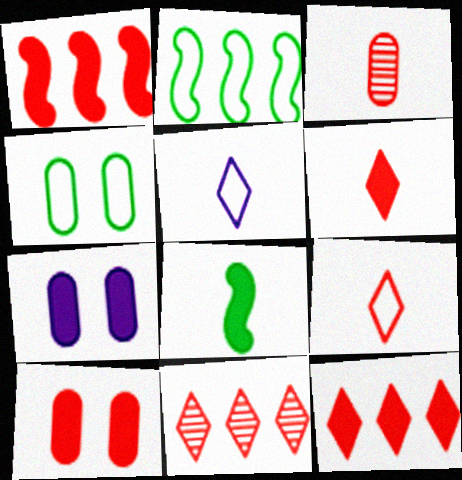[[1, 6, 10], 
[3, 5, 8], 
[7, 8, 12]]